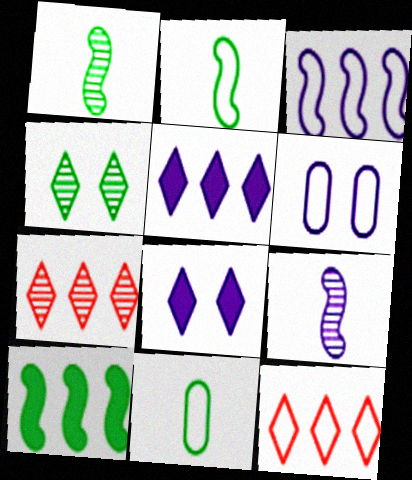[[2, 6, 12], 
[4, 10, 11], 
[5, 6, 9]]